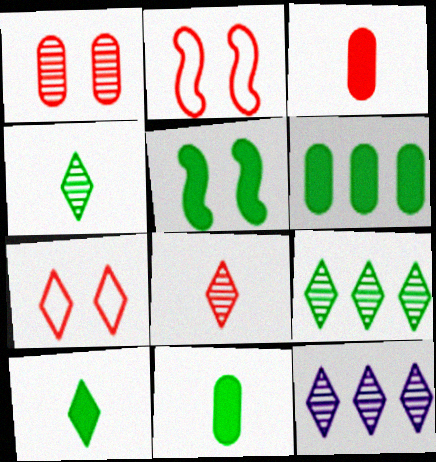[[2, 11, 12], 
[5, 6, 10], 
[7, 10, 12]]